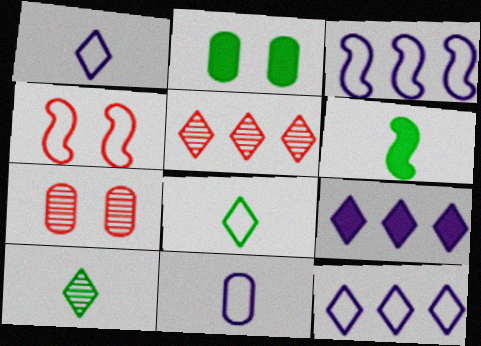[[6, 7, 12]]